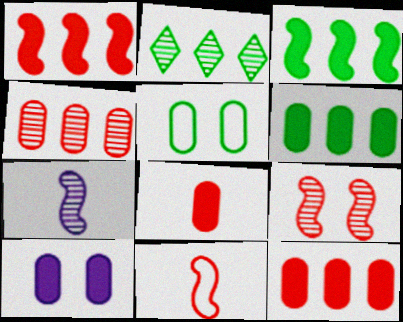[[1, 9, 11], 
[2, 10, 11], 
[6, 8, 10]]